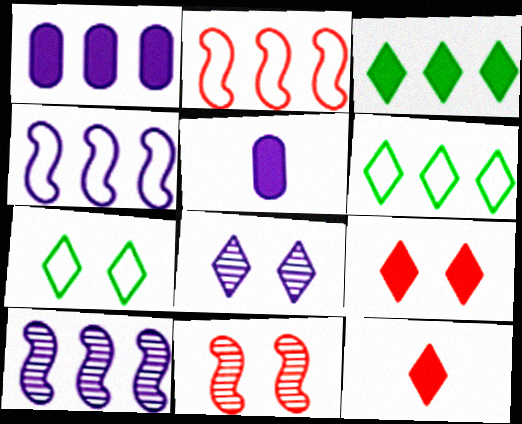[[4, 5, 8], 
[5, 6, 11], 
[6, 8, 12], 
[7, 8, 9]]